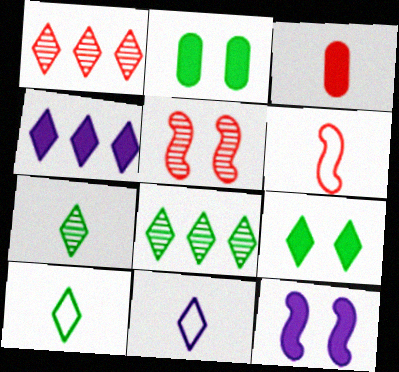[[1, 9, 11], 
[8, 9, 10]]